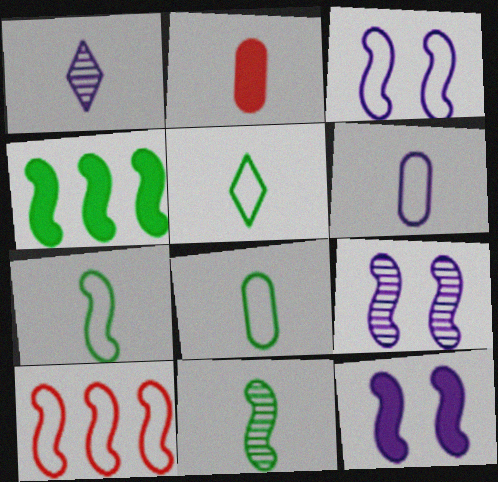[[1, 2, 7], 
[3, 7, 10], 
[3, 9, 12], 
[5, 7, 8], 
[10, 11, 12]]